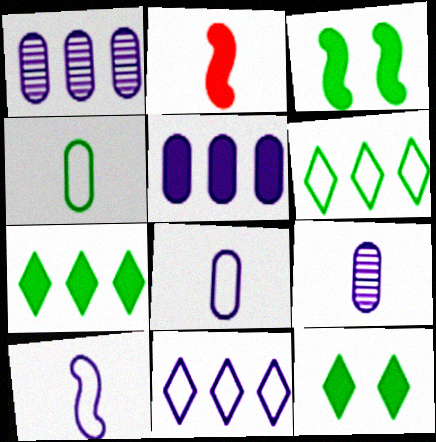[[2, 5, 12]]